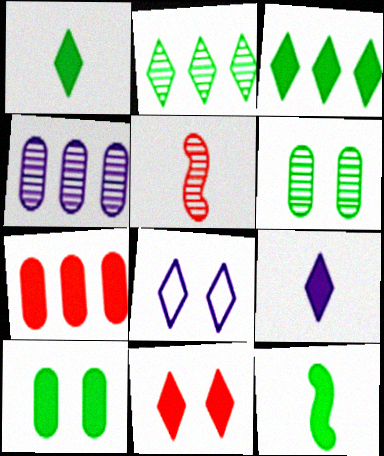[[3, 9, 11], 
[3, 10, 12]]